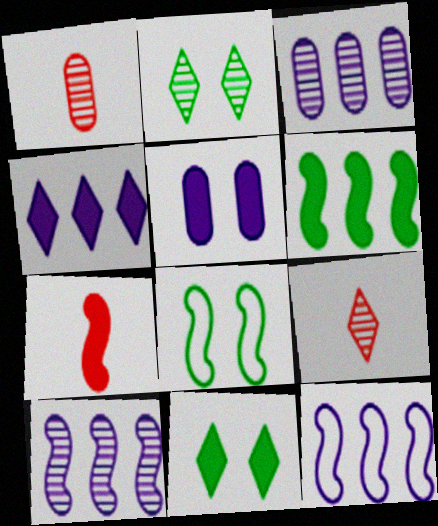[[1, 2, 10], 
[1, 4, 8], 
[1, 11, 12], 
[3, 4, 12], 
[7, 8, 10]]